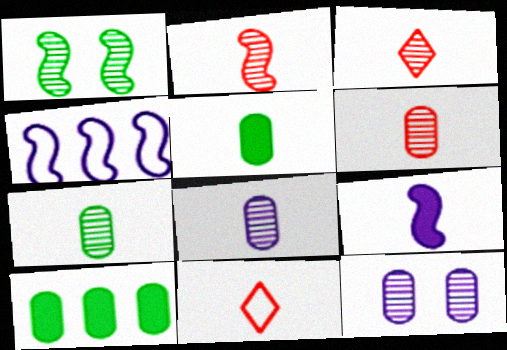[[2, 3, 6], 
[6, 7, 8], 
[7, 9, 11]]